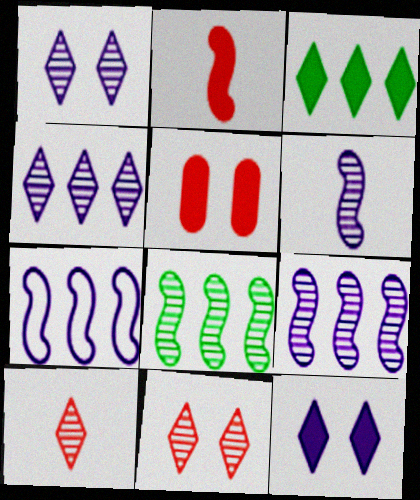[]